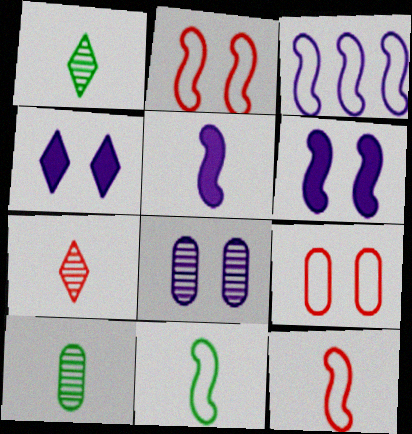[[2, 3, 11]]